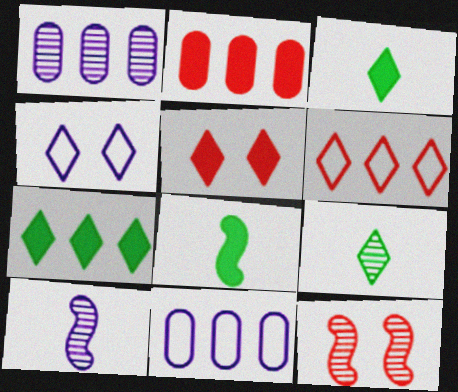[[1, 9, 12], 
[3, 11, 12]]